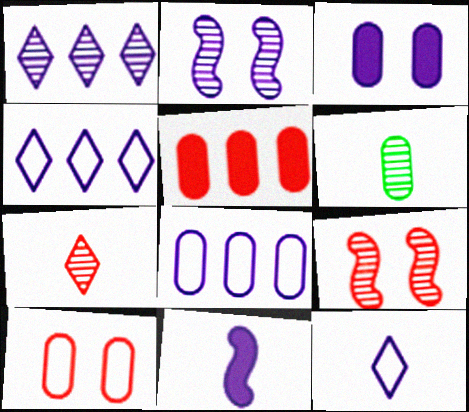[[1, 6, 9]]